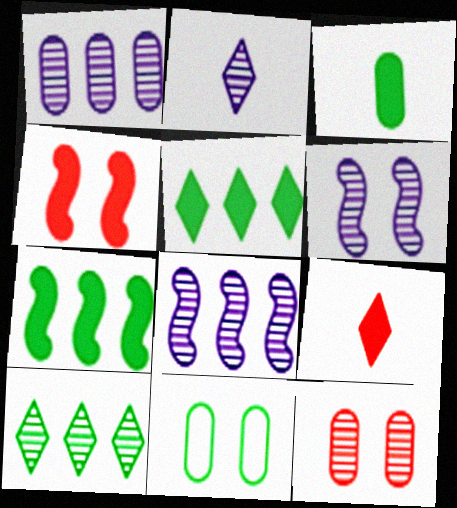[[1, 2, 6], 
[8, 9, 11]]